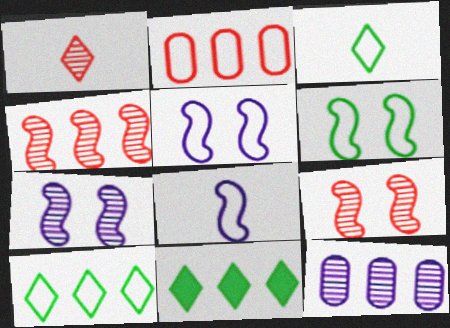[[2, 3, 5]]